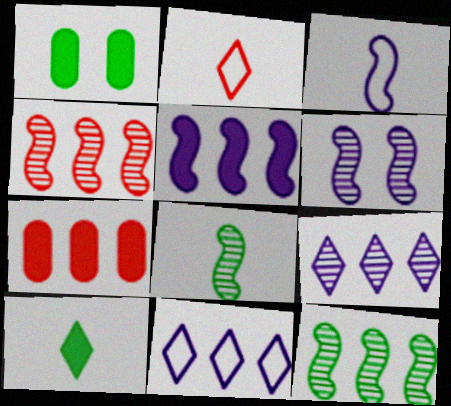[[3, 5, 6], 
[4, 6, 8], 
[7, 11, 12]]